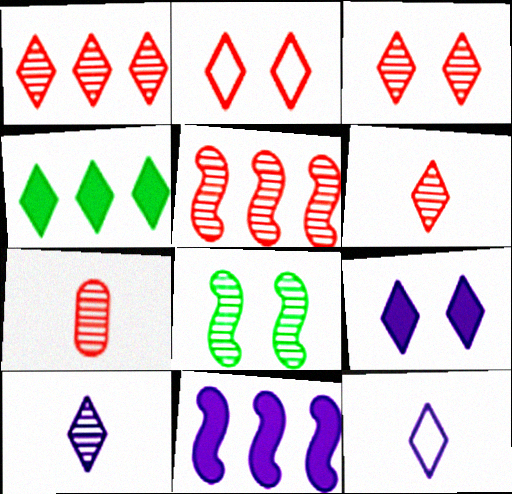[[1, 3, 6], 
[2, 4, 10], 
[3, 4, 12], 
[3, 5, 7]]